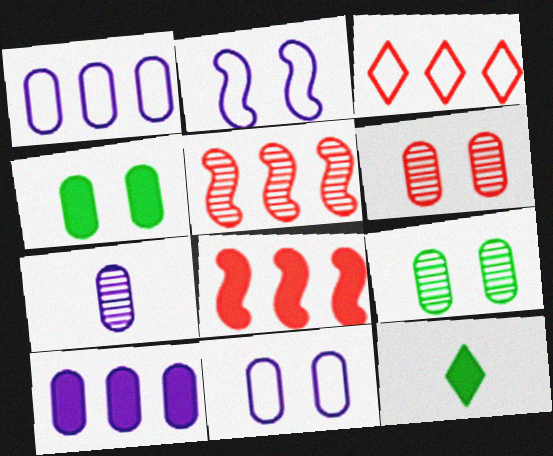[[4, 6, 11], 
[5, 11, 12], 
[7, 10, 11]]